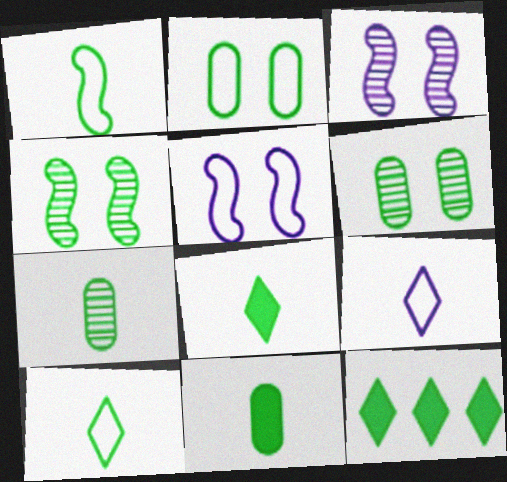[[1, 6, 12], 
[1, 7, 8]]